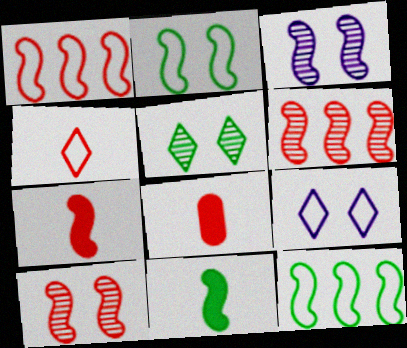[[1, 3, 11], 
[1, 7, 10], 
[3, 7, 12]]